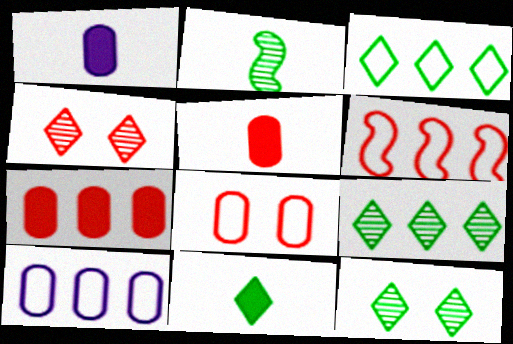[[1, 6, 12], 
[3, 6, 10], 
[3, 11, 12], 
[4, 5, 6]]